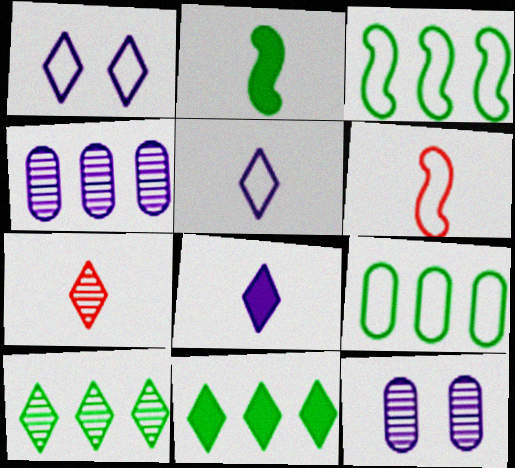[[1, 6, 9], 
[1, 7, 11], 
[6, 11, 12]]